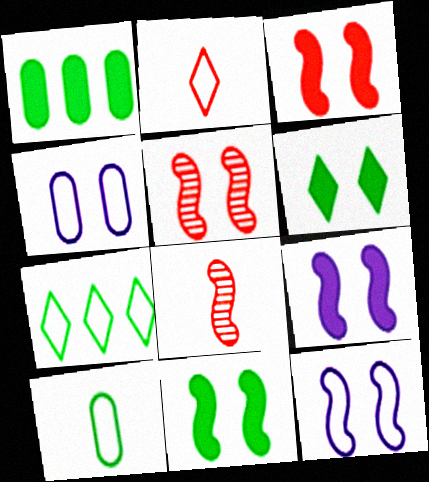[[3, 9, 11], 
[4, 5, 6], 
[5, 11, 12]]